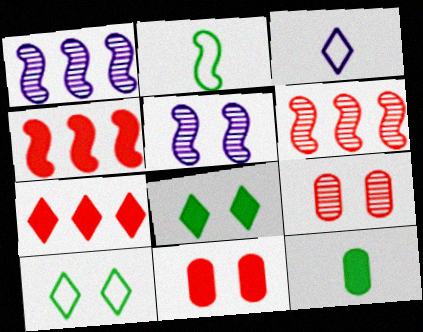[[2, 4, 5], 
[5, 10, 11]]